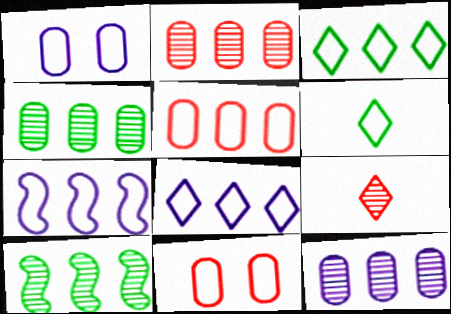[[2, 4, 12], 
[3, 5, 7], 
[6, 7, 11]]